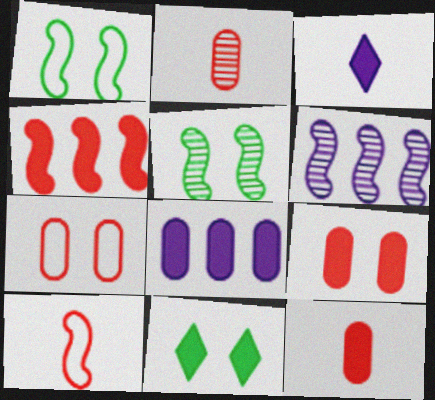[]